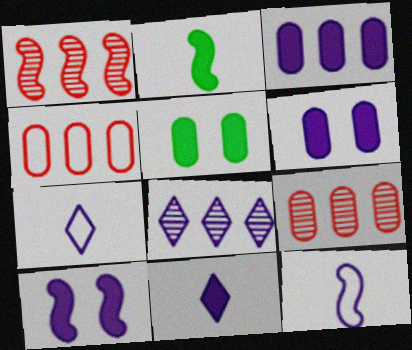[[1, 5, 7], 
[3, 10, 11], 
[6, 8, 12]]